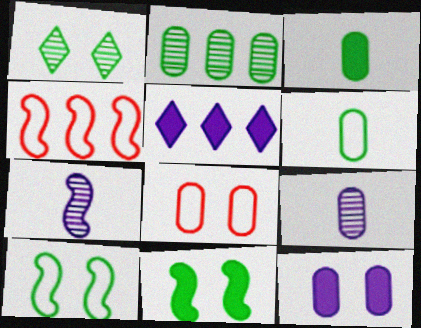[[2, 4, 5], 
[4, 7, 11]]